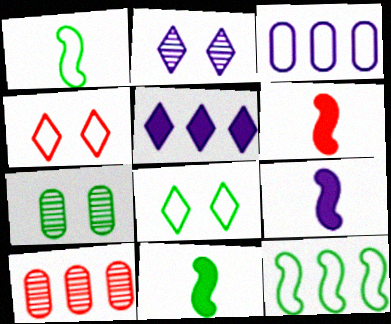[[1, 3, 4], 
[2, 3, 9], 
[4, 6, 10], 
[5, 10, 12], 
[6, 9, 11], 
[8, 9, 10]]